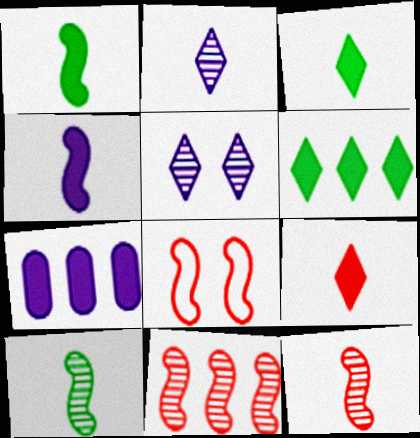[]